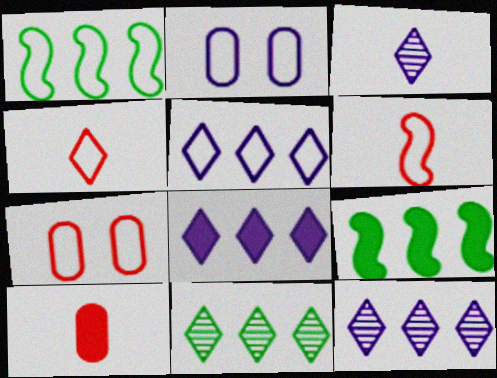[[1, 2, 4], 
[3, 7, 9], 
[5, 8, 12]]